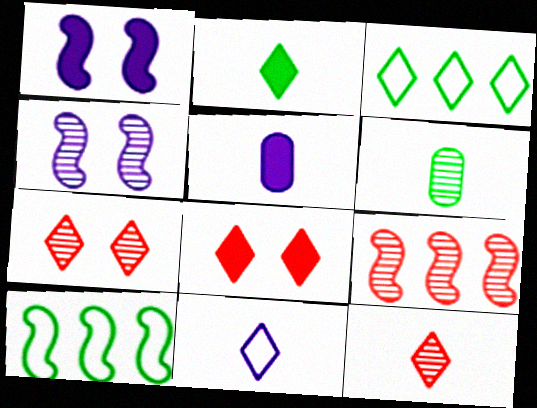[[2, 11, 12], 
[5, 7, 10]]